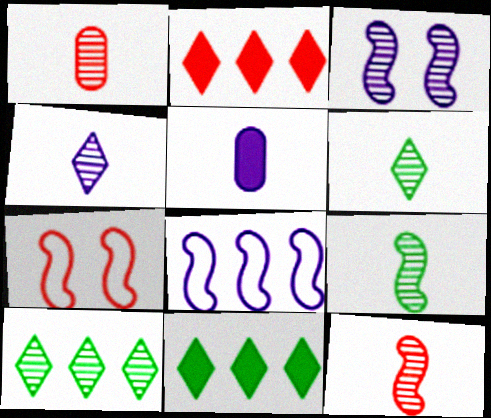[[1, 2, 7], 
[1, 3, 10], 
[1, 4, 9], 
[5, 7, 10]]